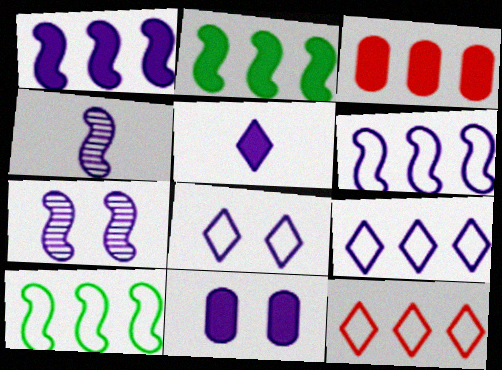[[1, 5, 11], 
[4, 9, 11], 
[7, 8, 11]]